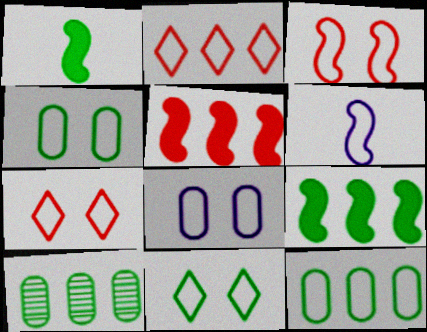[[1, 10, 11], 
[2, 4, 6], 
[3, 8, 11], 
[6, 7, 12]]